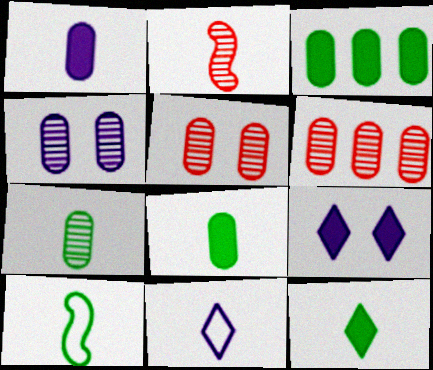[[2, 8, 11], 
[4, 6, 7], 
[6, 9, 10], 
[7, 10, 12]]